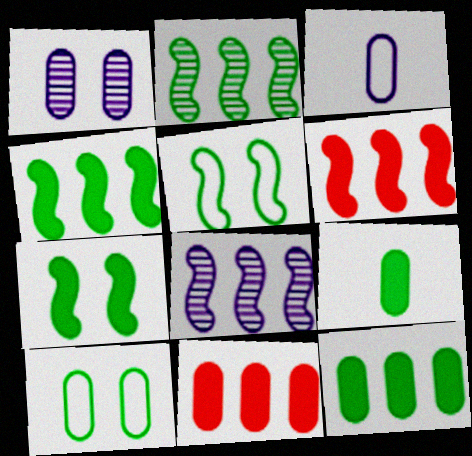[]